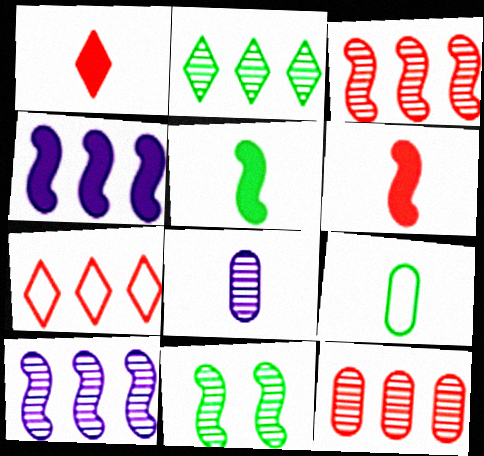[[2, 10, 12]]